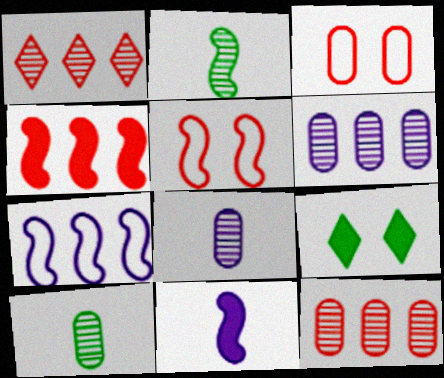[]